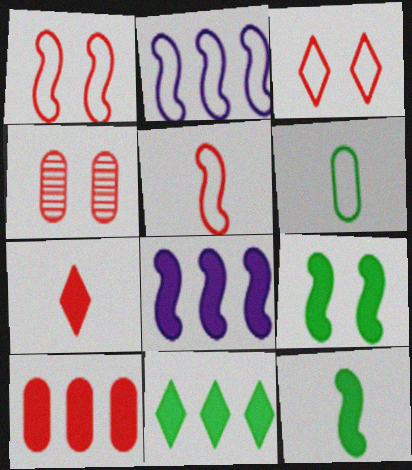[[2, 3, 6], 
[8, 10, 11]]